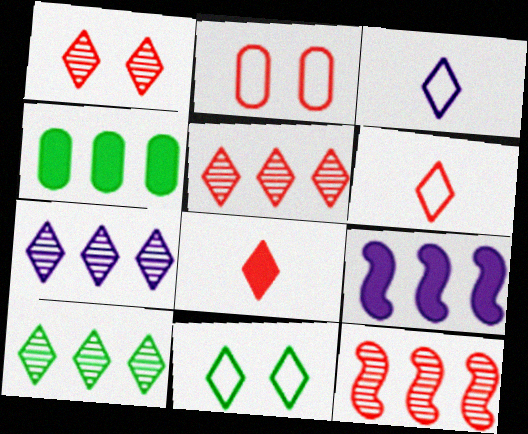[[2, 8, 12], 
[5, 7, 10], 
[7, 8, 11]]